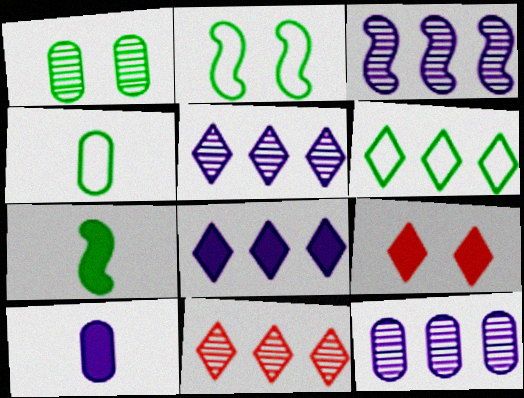[[1, 6, 7], 
[2, 4, 6], 
[2, 10, 11], 
[3, 4, 9], 
[3, 5, 12], 
[6, 8, 11]]